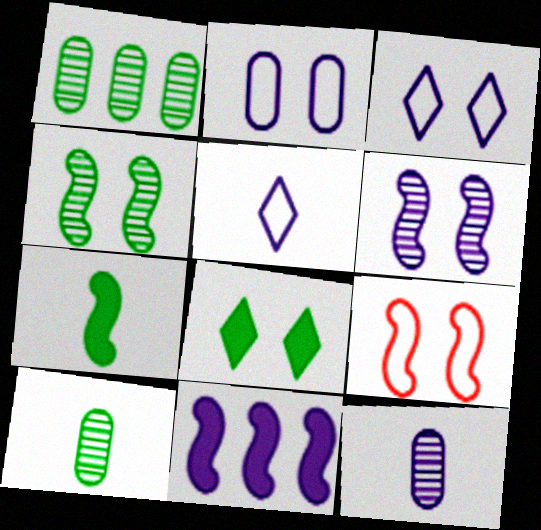[[3, 11, 12]]